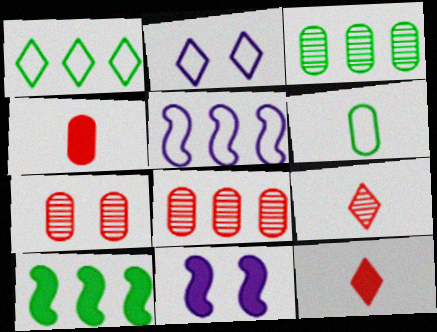[[1, 3, 10]]